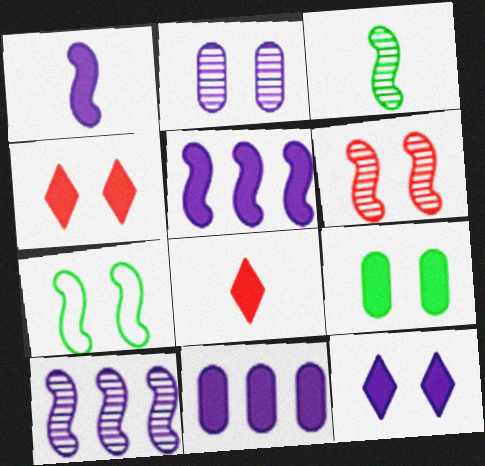[[1, 11, 12], 
[2, 4, 7], 
[3, 6, 10], 
[5, 8, 9]]